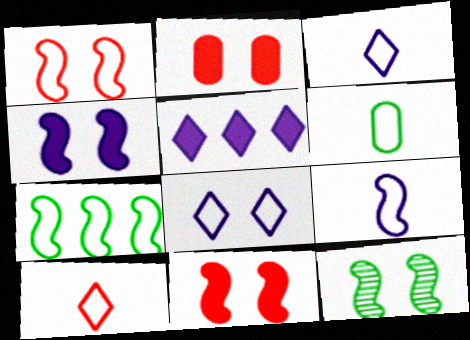[[1, 4, 12], 
[1, 7, 9], 
[2, 8, 12], 
[6, 9, 10]]